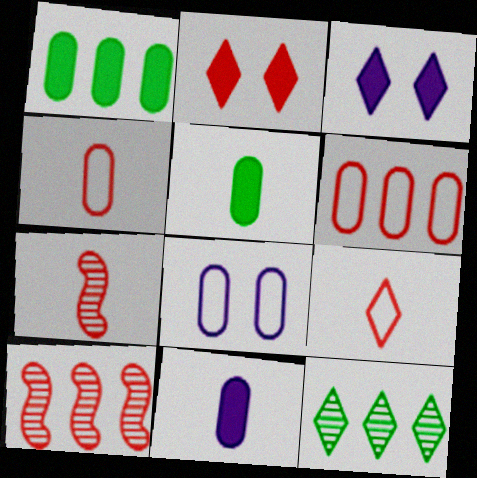[[2, 4, 10], 
[2, 6, 7], 
[3, 9, 12]]